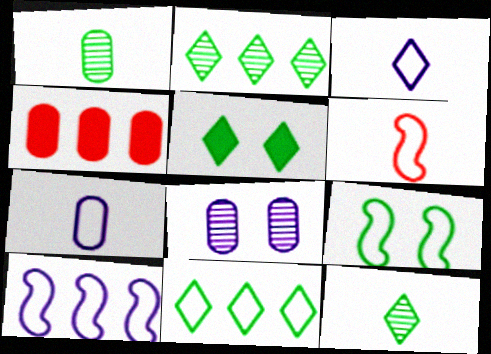[[2, 4, 10], 
[5, 11, 12], 
[6, 9, 10]]